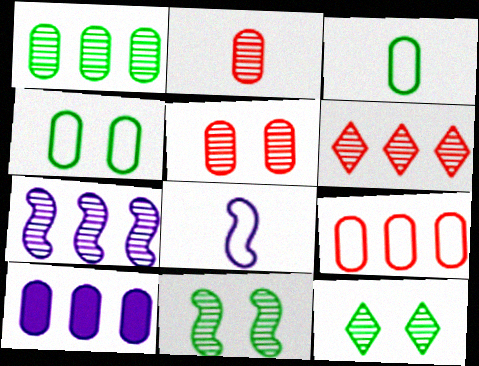[[1, 6, 7], 
[1, 9, 10], 
[2, 4, 10], 
[2, 7, 12], 
[3, 5, 10]]